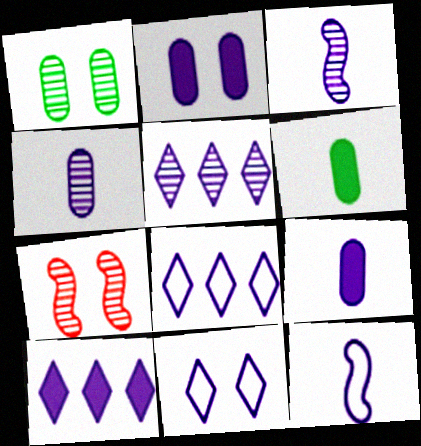[[2, 3, 8], 
[2, 5, 12], 
[5, 8, 10], 
[6, 7, 8]]